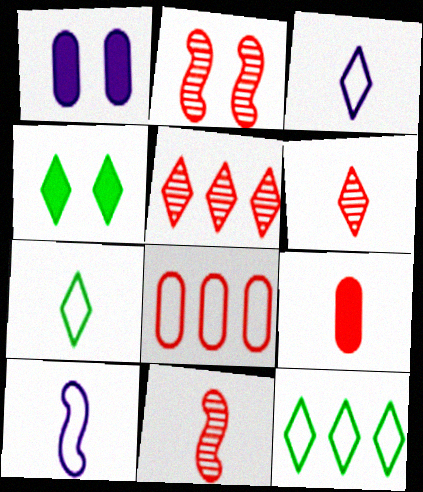[[1, 11, 12], 
[3, 4, 5]]